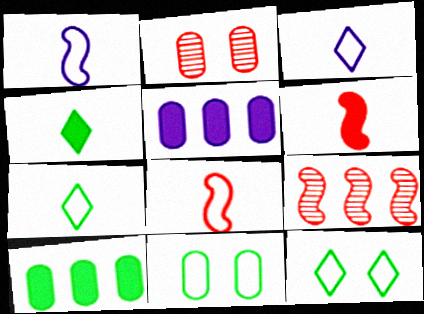[]